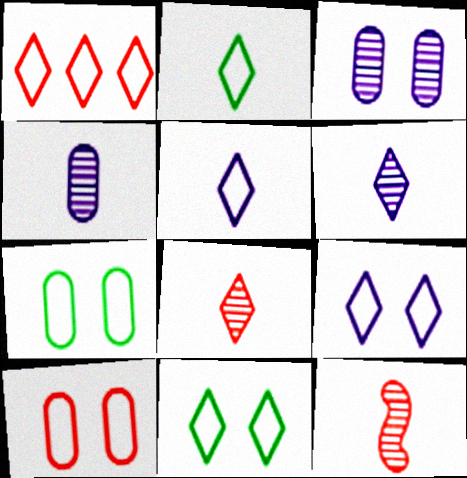[[1, 2, 9], 
[1, 5, 11]]